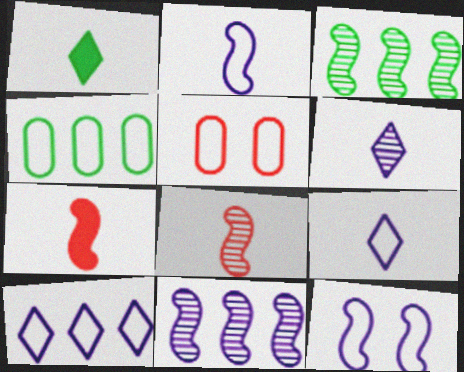[[1, 5, 11], 
[3, 7, 12]]